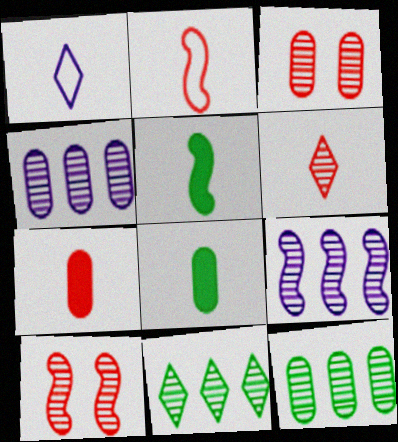[[2, 6, 7]]